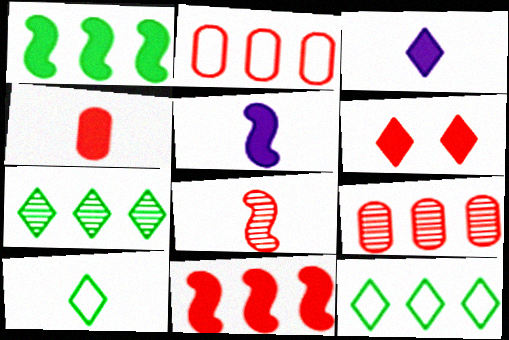[[2, 6, 8], 
[4, 6, 11]]